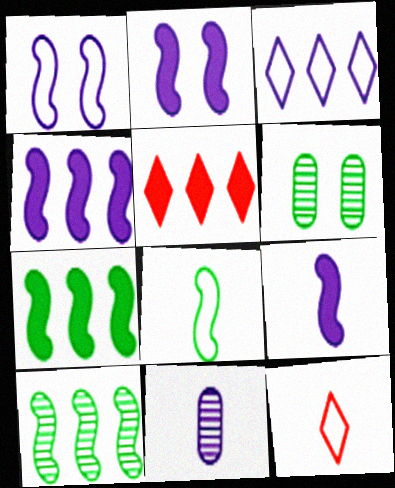[[2, 3, 11], 
[2, 4, 9], 
[4, 6, 12]]